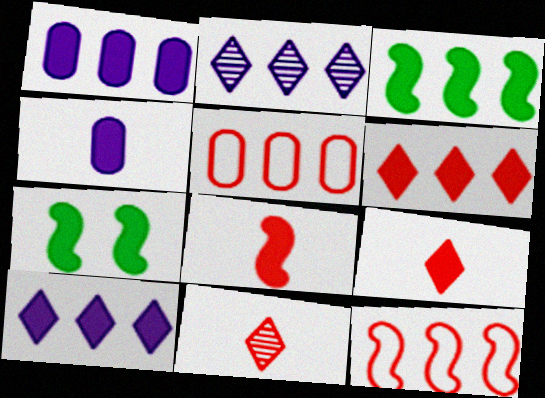[[1, 3, 6], 
[1, 7, 9], 
[2, 3, 5], 
[4, 6, 7]]